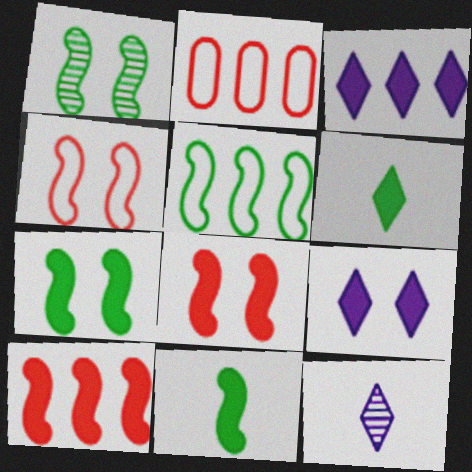[[1, 5, 11], 
[2, 7, 12]]